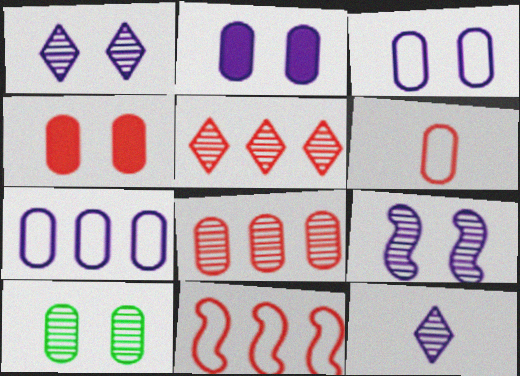[[3, 4, 10], 
[4, 6, 8]]